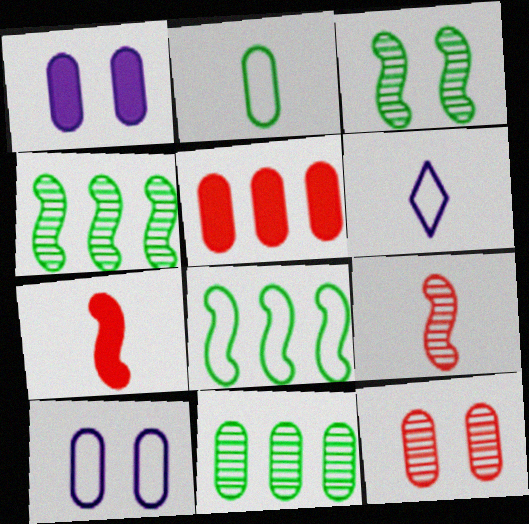[[3, 5, 6]]